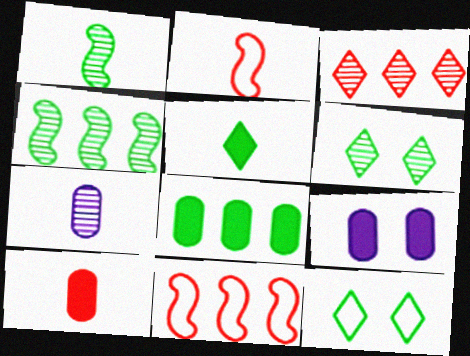[[1, 8, 12], 
[2, 5, 7], 
[8, 9, 10]]